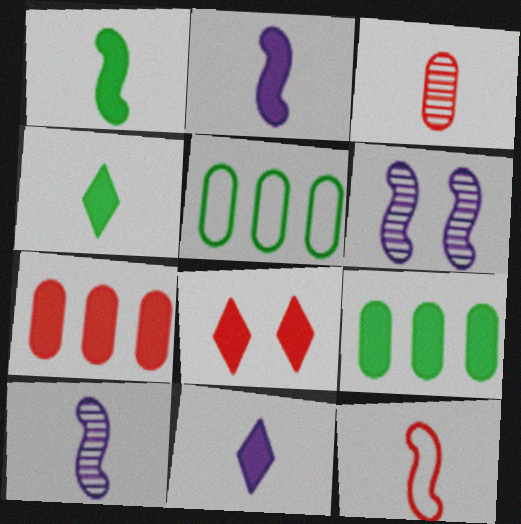[[1, 10, 12], 
[2, 8, 9], 
[5, 8, 10]]